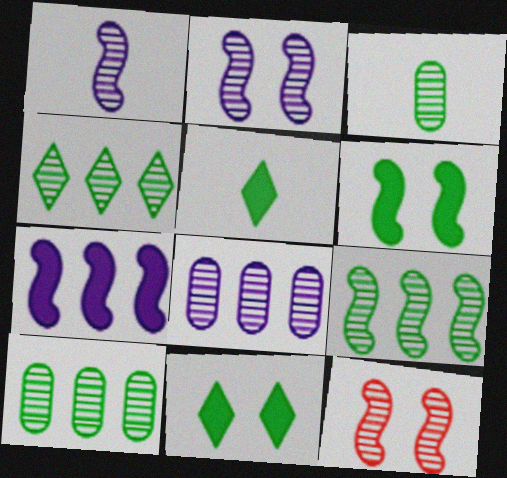[[1, 9, 12], 
[4, 9, 10]]